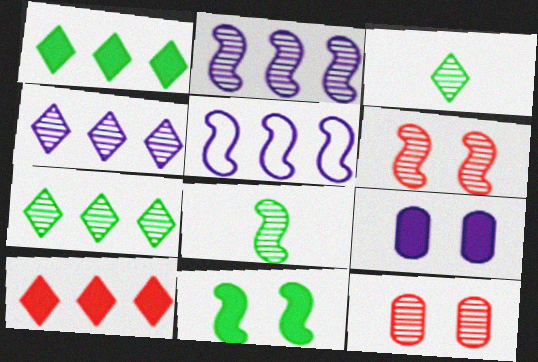[[2, 3, 12], 
[2, 6, 8], 
[4, 8, 12]]